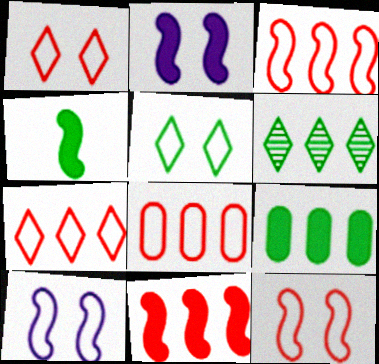[[2, 4, 11], 
[3, 7, 8]]